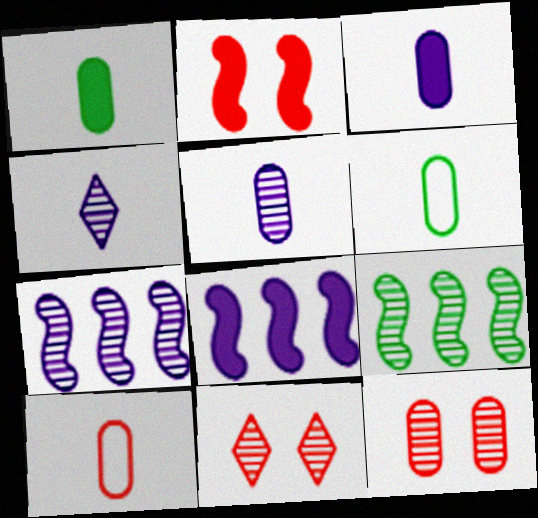[[1, 5, 10], 
[4, 9, 12], 
[5, 9, 11], 
[6, 8, 11]]